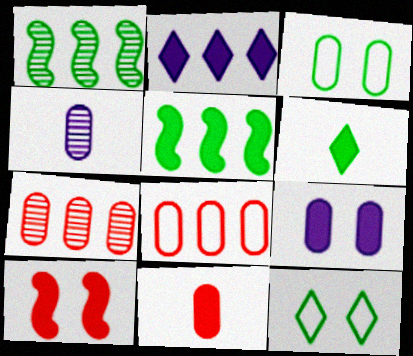[[1, 2, 8], 
[1, 3, 6]]